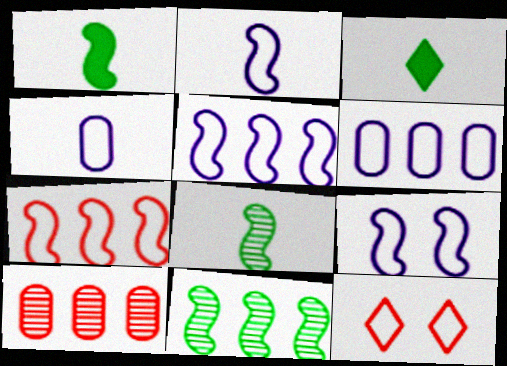[[2, 5, 9], 
[3, 9, 10]]